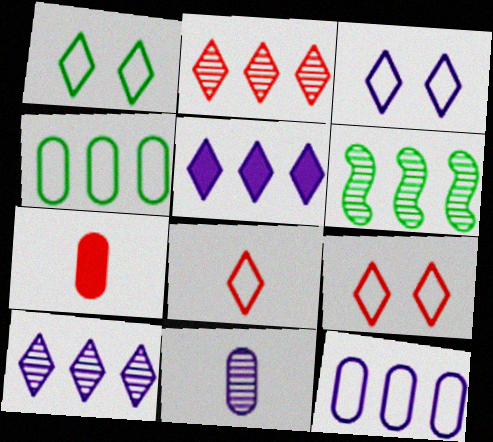[[1, 3, 9], 
[3, 6, 7]]